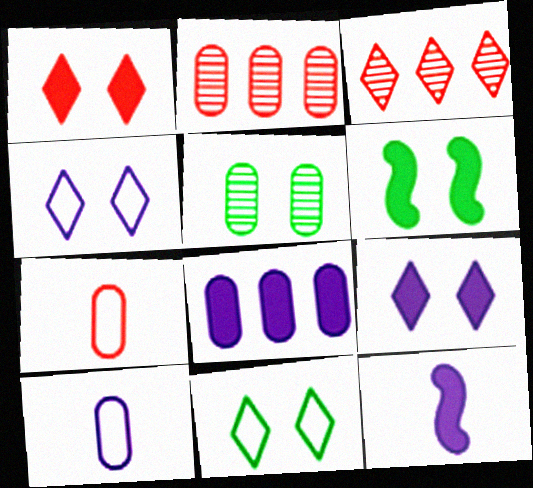[[2, 11, 12], 
[3, 6, 10], 
[5, 6, 11], 
[5, 7, 8], 
[8, 9, 12]]